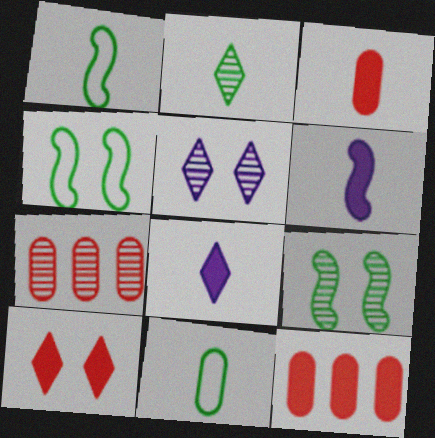[[1, 5, 12], 
[4, 7, 8]]